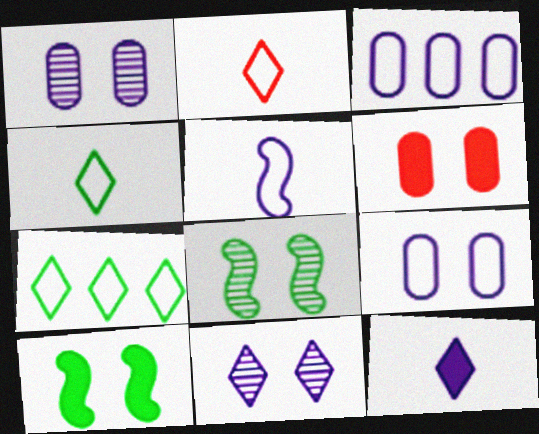[]